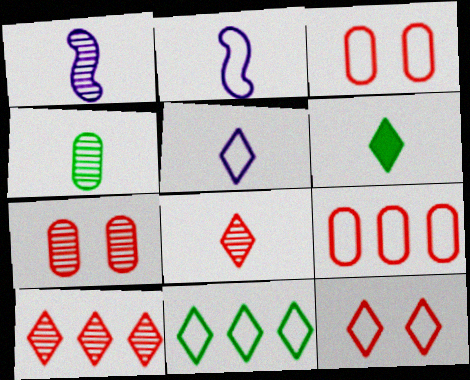[[1, 4, 8], 
[2, 3, 11], 
[5, 6, 8], 
[5, 11, 12]]